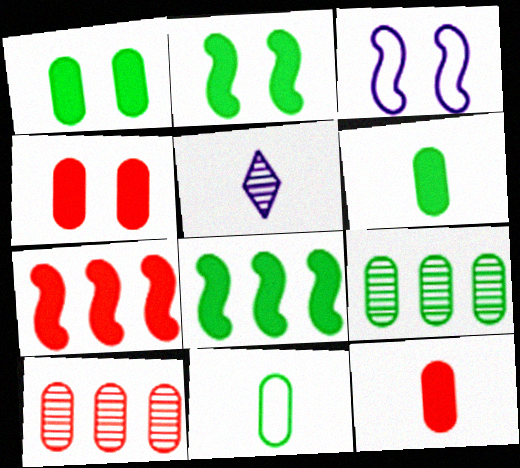[[1, 9, 11]]